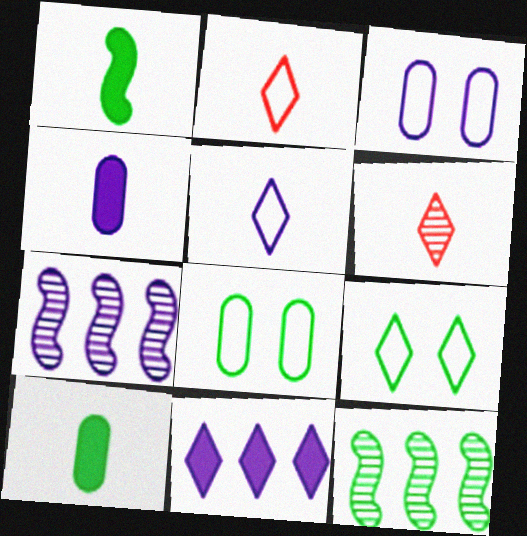[[6, 9, 11], 
[9, 10, 12]]